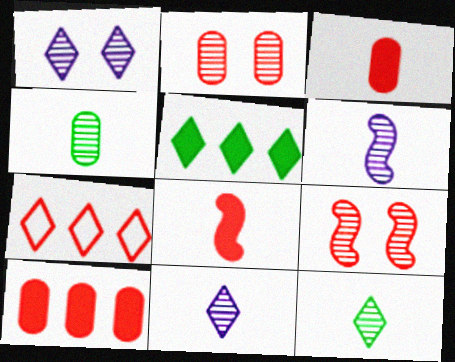[[2, 7, 8], 
[3, 7, 9]]